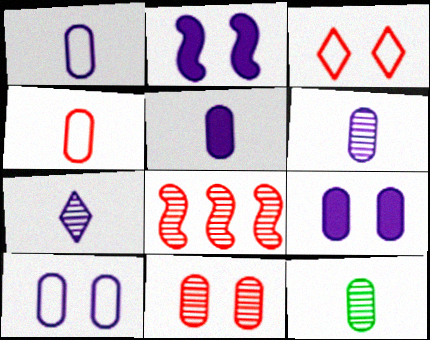[[1, 5, 6], 
[4, 5, 12]]